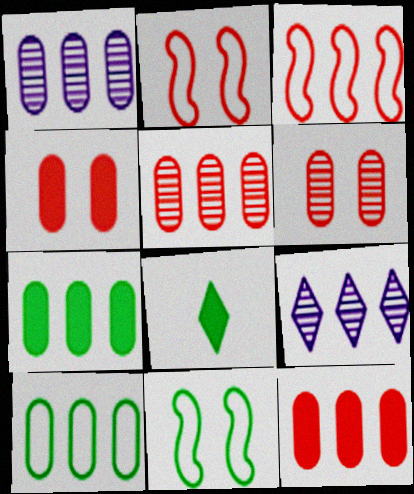[[1, 2, 8], 
[1, 10, 12], 
[3, 7, 9]]